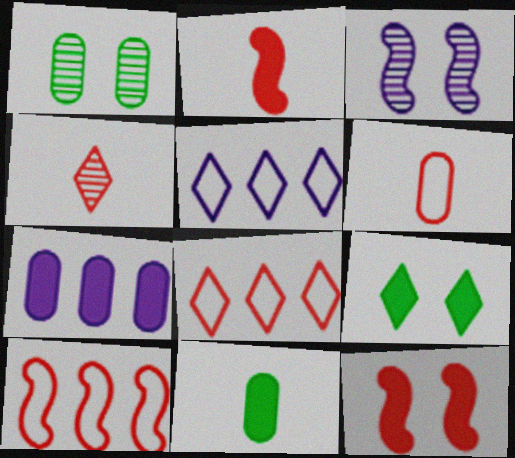[[1, 2, 5], 
[1, 6, 7], 
[2, 4, 6], 
[2, 7, 9], 
[3, 8, 11], 
[4, 5, 9]]